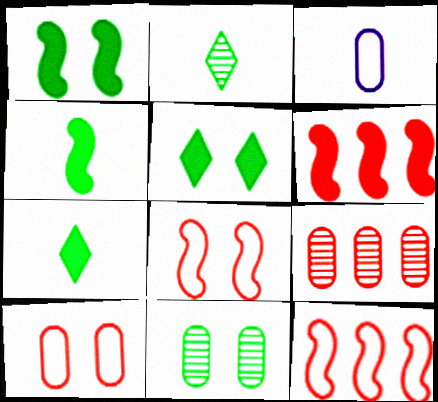[]